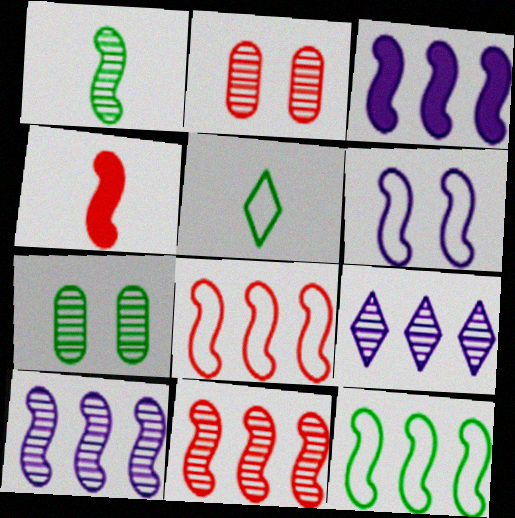[[1, 2, 9], 
[2, 3, 5], 
[3, 11, 12]]